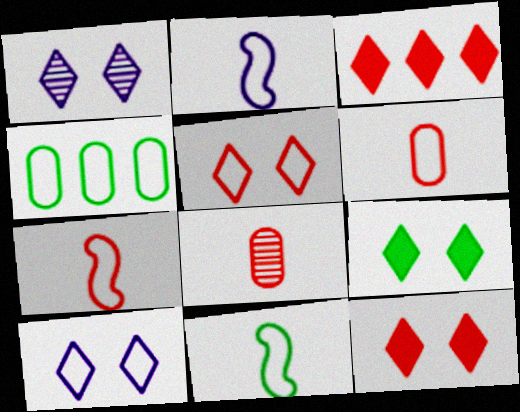[[1, 5, 9], 
[2, 4, 5], 
[2, 7, 11], 
[4, 7, 10]]